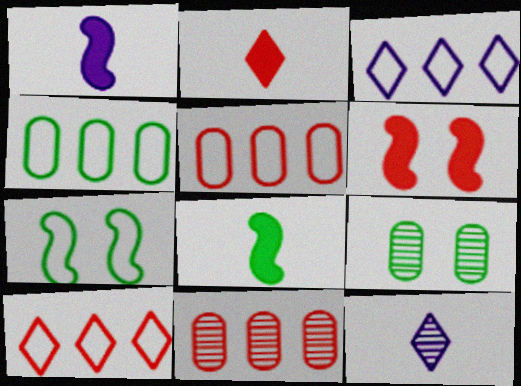[[1, 9, 10], 
[4, 6, 12]]